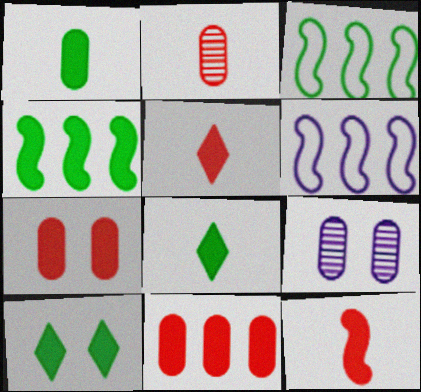[[1, 4, 10], 
[2, 6, 10], 
[3, 5, 9]]